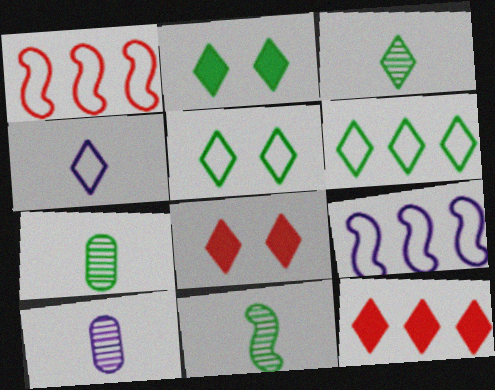[[1, 2, 10], 
[2, 3, 6], 
[3, 7, 11], 
[7, 8, 9]]